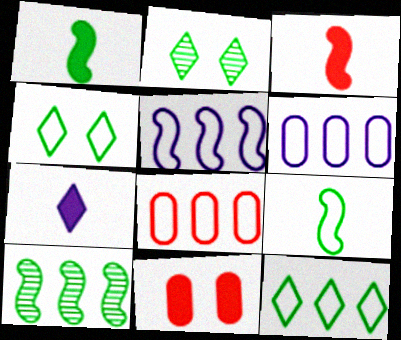[[2, 3, 6], 
[5, 8, 12]]